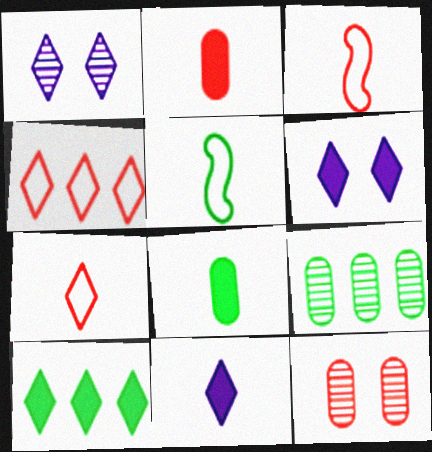[[1, 7, 10], 
[3, 6, 9]]